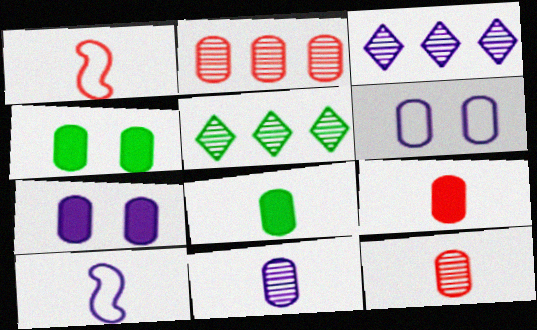[[1, 3, 4], 
[1, 5, 7], 
[2, 6, 8], 
[3, 7, 10]]